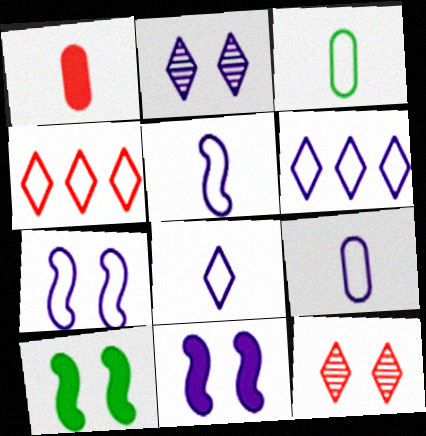[[3, 4, 7], 
[5, 8, 9], 
[6, 7, 9]]